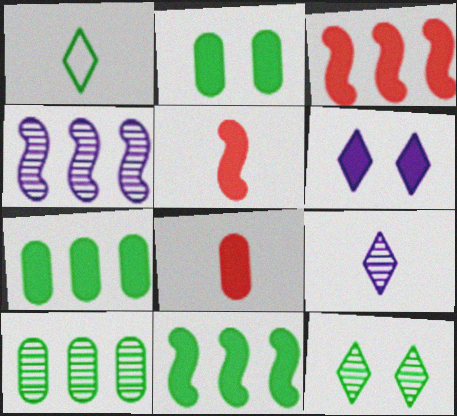[[5, 6, 7], 
[6, 8, 11]]